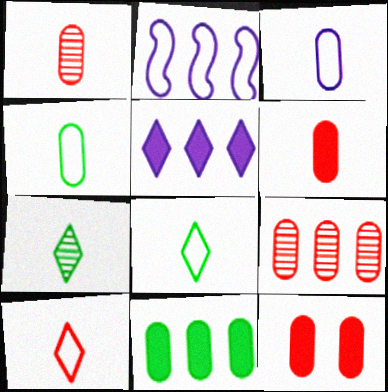[[2, 7, 12]]